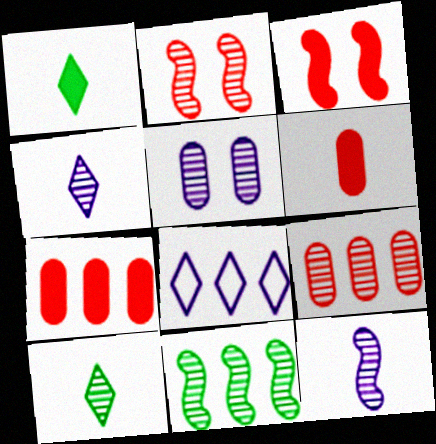[[2, 11, 12], 
[7, 8, 11]]